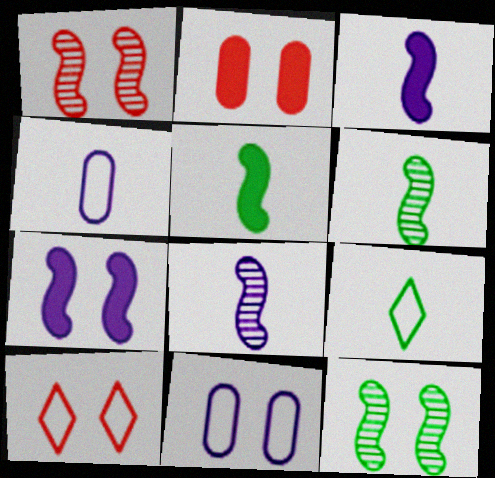[[1, 2, 10]]